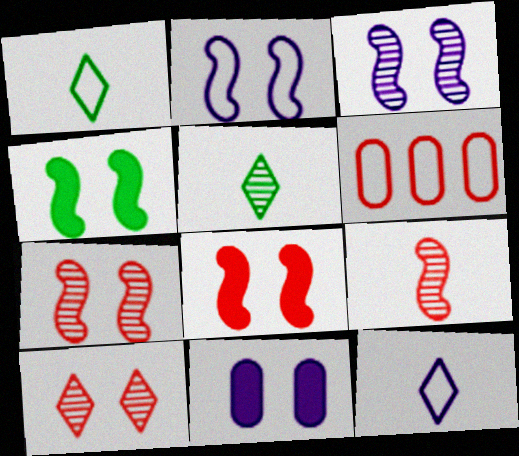[[1, 2, 6], 
[2, 4, 7]]